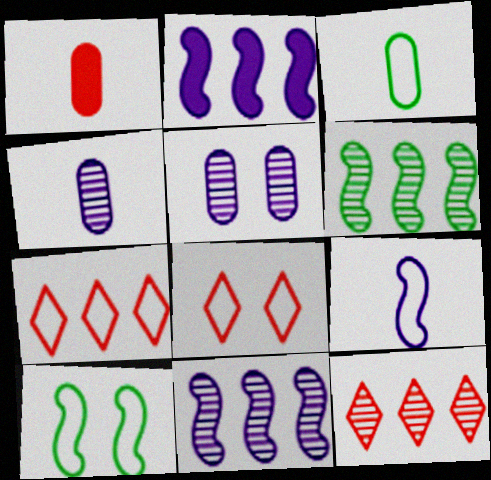[[1, 3, 4]]